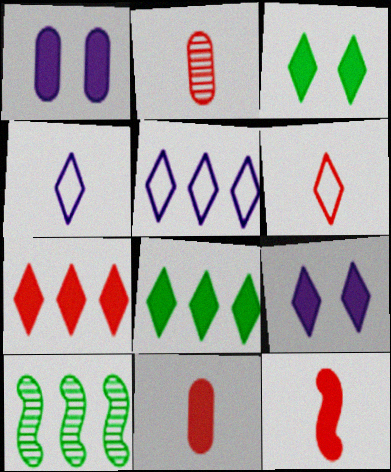[[1, 6, 10], 
[1, 8, 12], 
[2, 6, 12]]